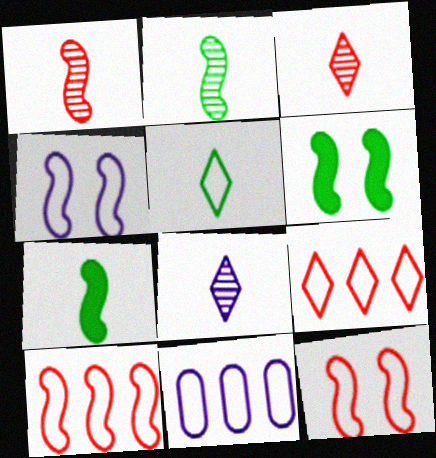[[3, 6, 11], 
[5, 11, 12]]